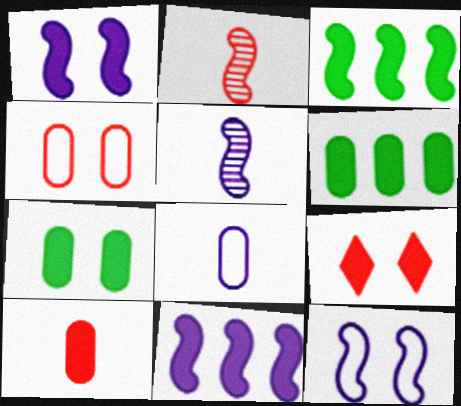[[1, 7, 9], 
[2, 3, 12], 
[5, 11, 12]]